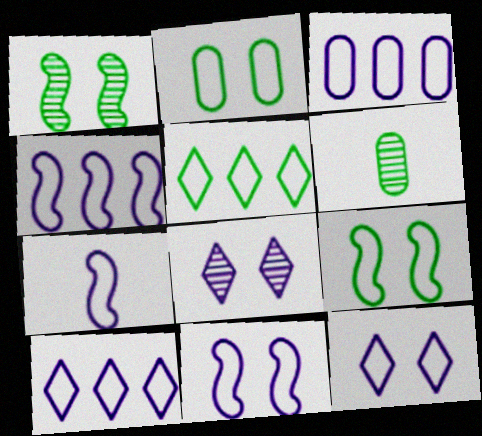[[3, 4, 10], 
[3, 7, 12], 
[4, 7, 11]]